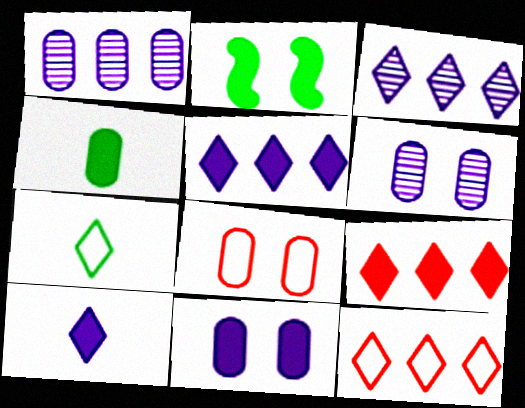[[1, 4, 8]]